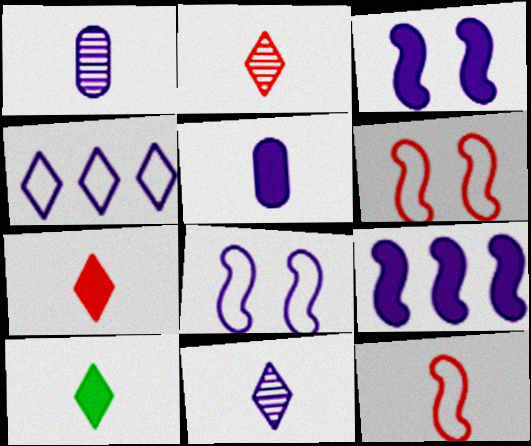[[1, 3, 4], 
[1, 10, 12]]